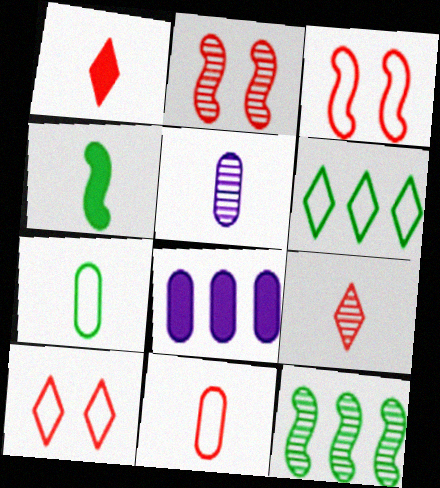[]